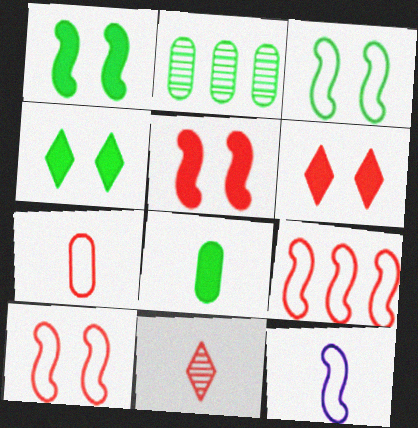[[2, 6, 12], 
[3, 9, 12], 
[8, 11, 12]]